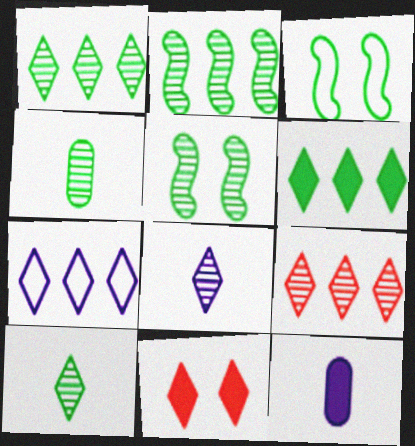[[1, 4, 5], 
[3, 4, 6], 
[3, 9, 12], 
[6, 7, 9], 
[7, 10, 11]]